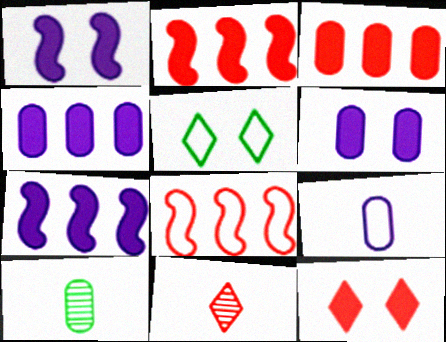[[5, 8, 9]]